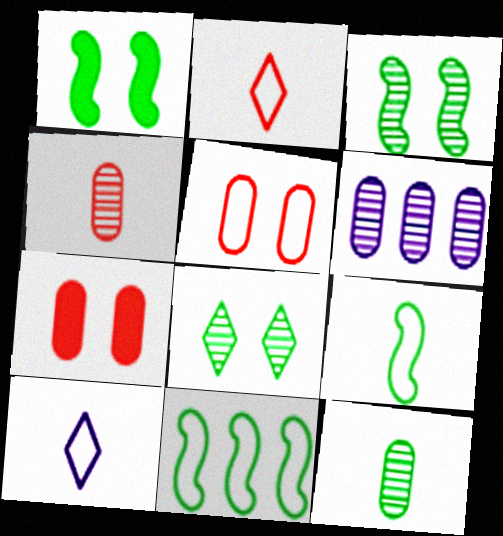[[1, 2, 6], 
[5, 10, 11]]